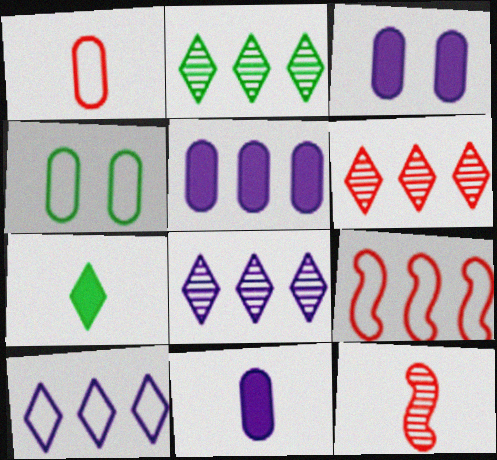[[2, 5, 9], 
[2, 6, 8], 
[3, 5, 11]]